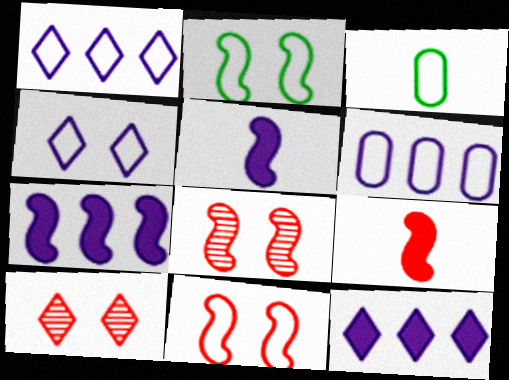[[1, 3, 11], 
[3, 7, 10], 
[3, 8, 12]]